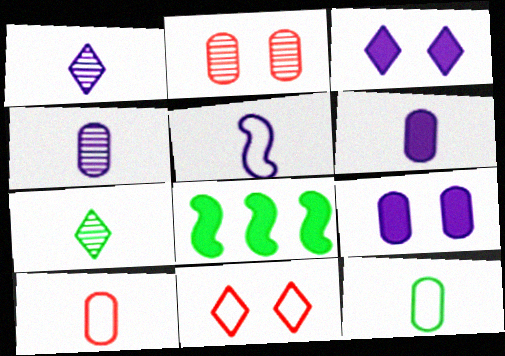[[1, 5, 6], 
[4, 8, 11]]